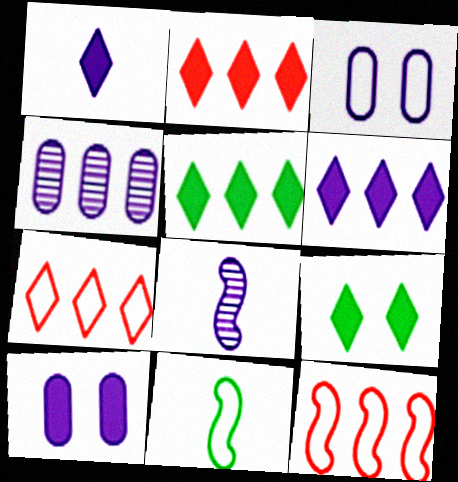[[1, 2, 9], 
[2, 5, 6], 
[3, 6, 8], 
[3, 7, 11], 
[4, 5, 12]]